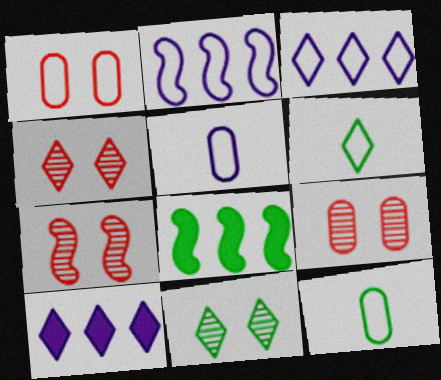[[1, 2, 6], 
[4, 5, 8], 
[4, 6, 10], 
[4, 7, 9], 
[7, 10, 12], 
[8, 11, 12]]